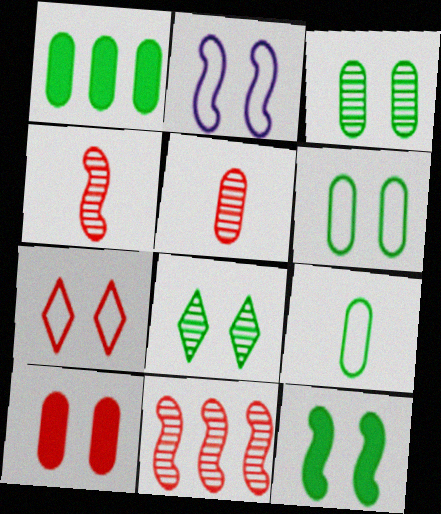[[1, 3, 9], 
[2, 6, 7], 
[2, 8, 10], 
[6, 8, 12]]